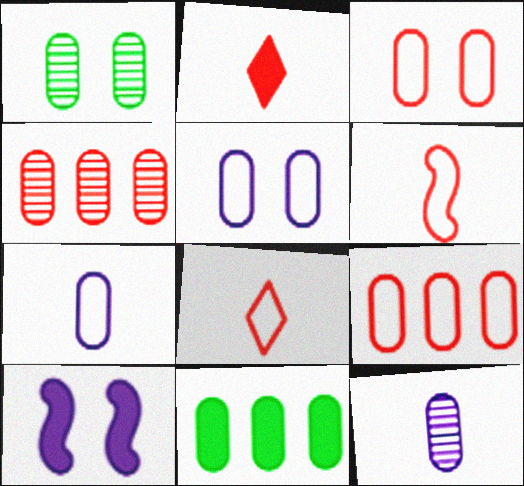[[1, 4, 12], 
[2, 10, 11], 
[3, 11, 12]]